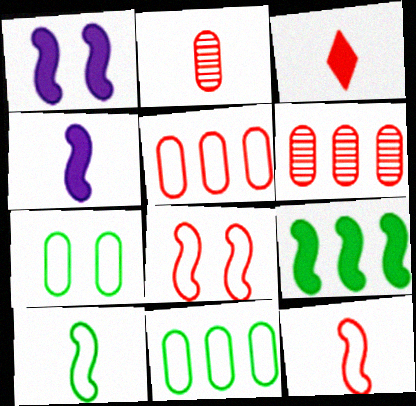[[2, 3, 12], 
[3, 6, 8]]